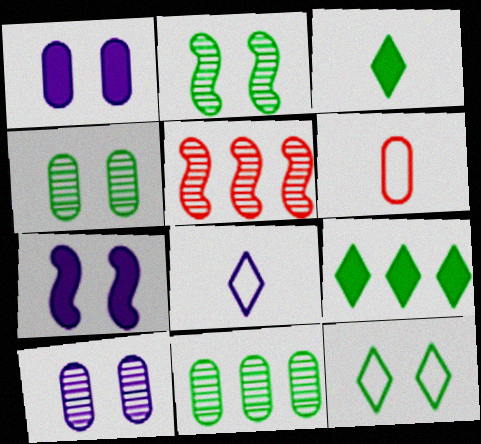[[1, 6, 11]]